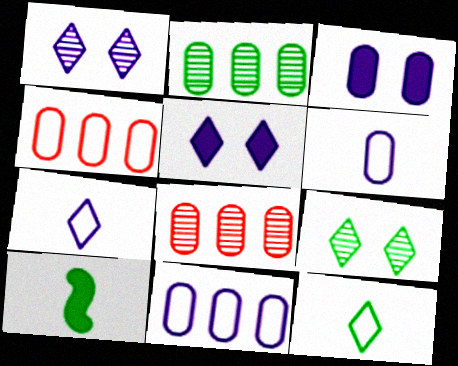[[1, 4, 10]]